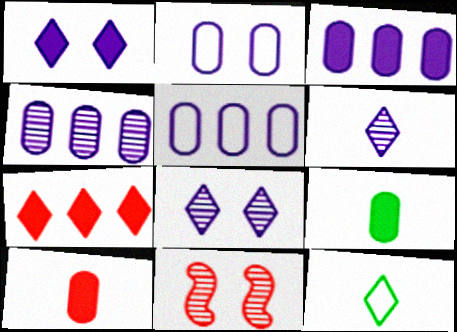[[3, 4, 5], 
[3, 11, 12], 
[7, 8, 12]]